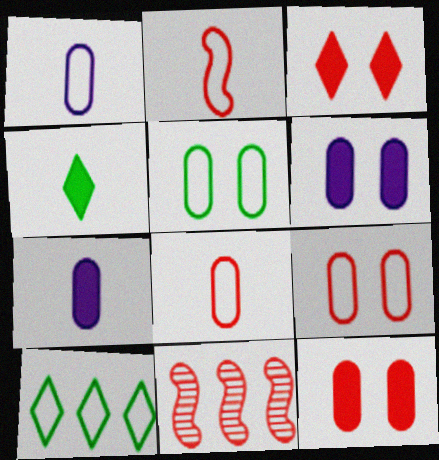[[3, 8, 11]]